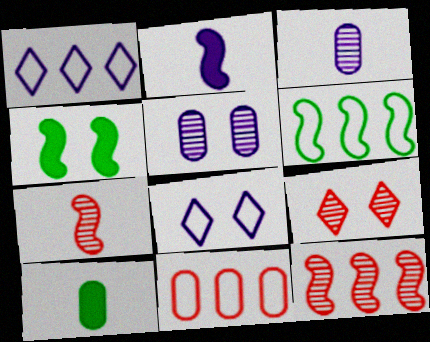[[1, 2, 5], 
[1, 6, 11], 
[5, 10, 11], 
[8, 10, 12]]